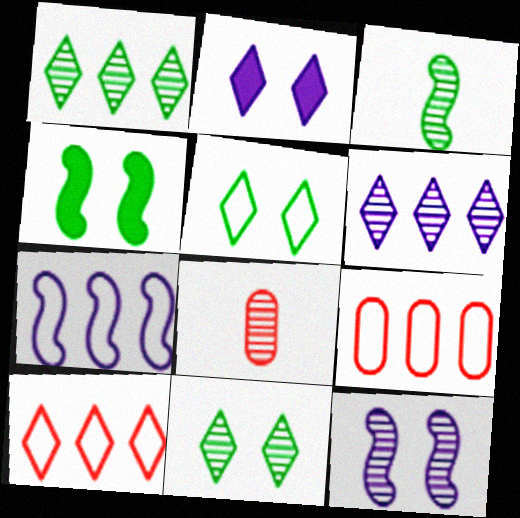[[1, 8, 12], 
[2, 3, 9]]